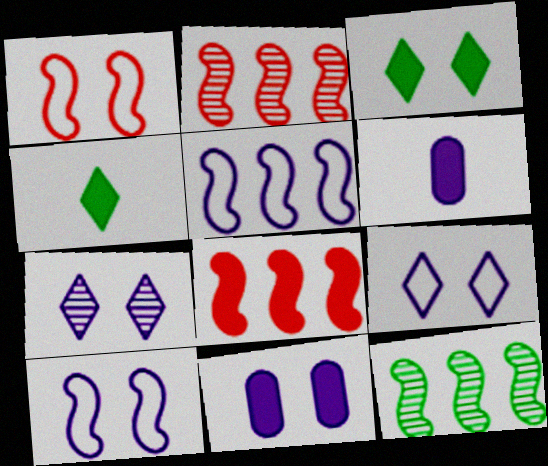[[3, 6, 8], 
[4, 8, 11], 
[5, 6, 7], 
[5, 8, 12], 
[7, 10, 11]]